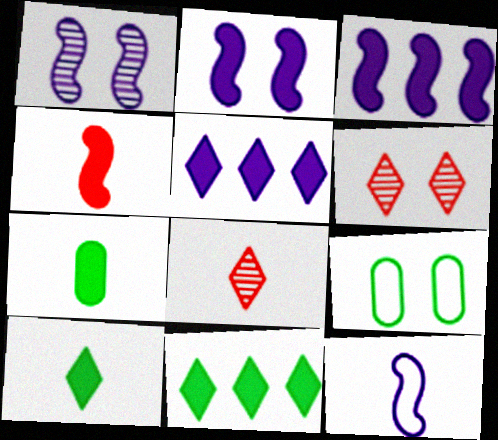[[1, 3, 12], 
[2, 6, 9], 
[3, 8, 9], 
[7, 8, 12]]